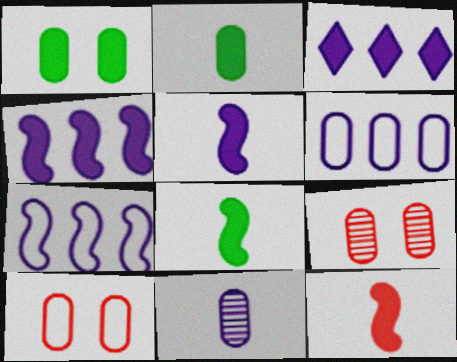[[1, 3, 12], 
[2, 6, 9], 
[5, 8, 12]]